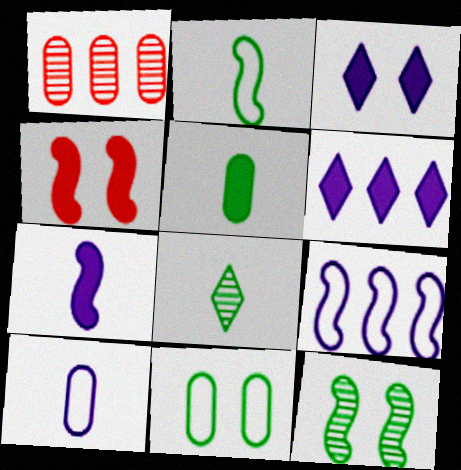[[1, 2, 3], 
[2, 5, 8], 
[4, 5, 6]]